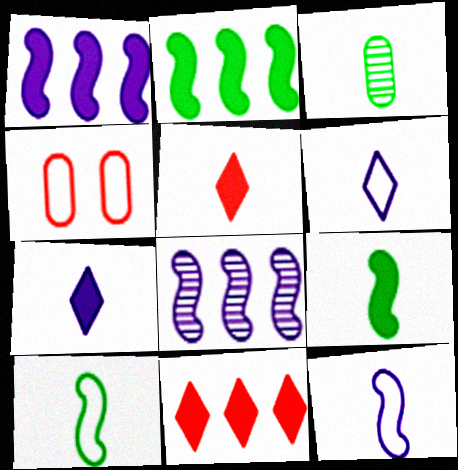[[3, 5, 12]]